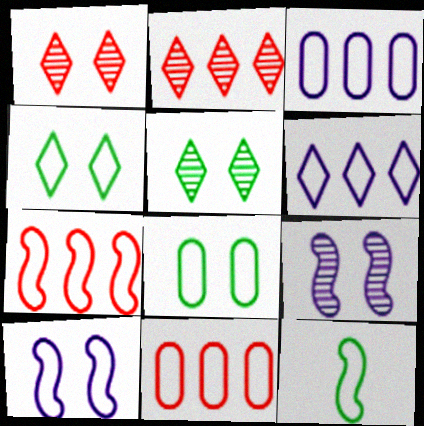[[7, 10, 12]]